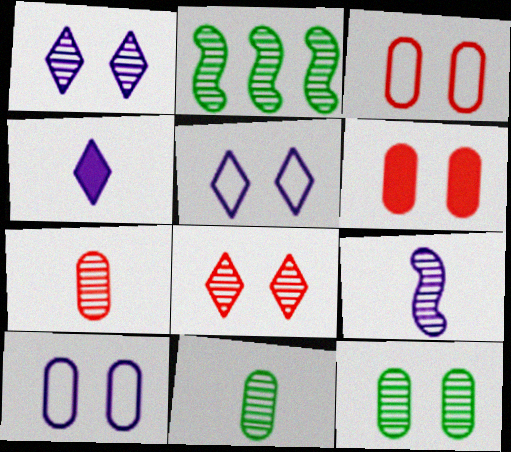[[1, 2, 7], 
[2, 3, 4], 
[6, 10, 12]]